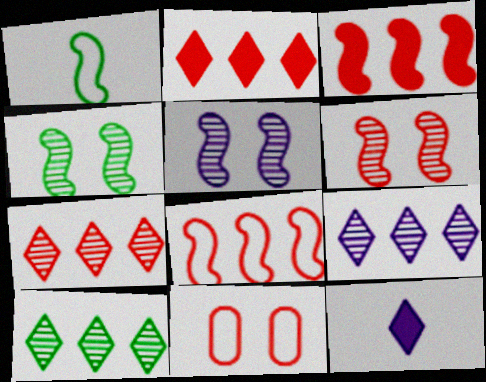[[1, 3, 5], 
[4, 5, 6], 
[7, 9, 10]]